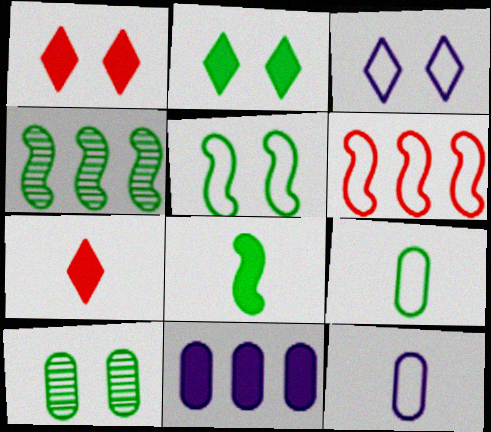[[1, 4, 12], 
[1, 8, 11], 
[2, 4, 9], 
[2, 5, 10], 
[3, 6, 9], 
[4, 5, 8]]